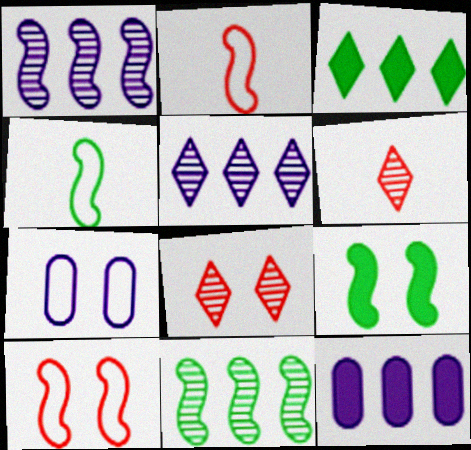[[1, 2, 9], 
[4, 8, 12], 
[4, 9, 11], 
[7, 8, 9]]